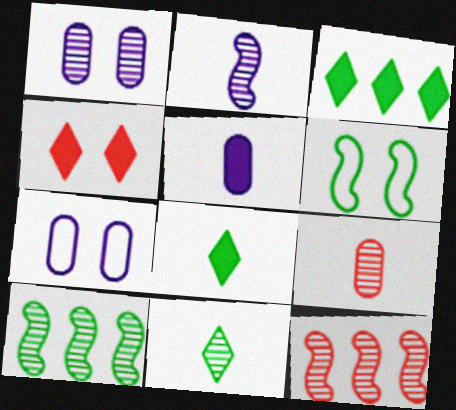[[1, 4, 6], 
[1, 11, 12], 
[2, 9, 11], 
[7, 8, 12]]